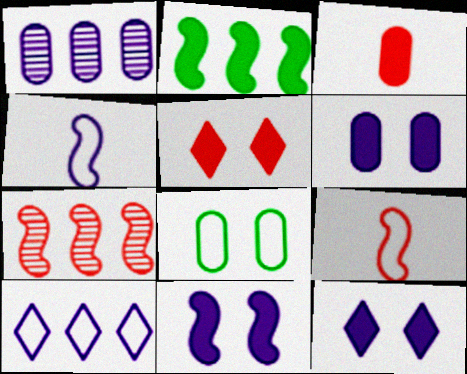[[1, 3, 8], 
[1, 4, 12], 
[2, 3, 12], 
[6, 11, 12], 
[8, 9, 10]]